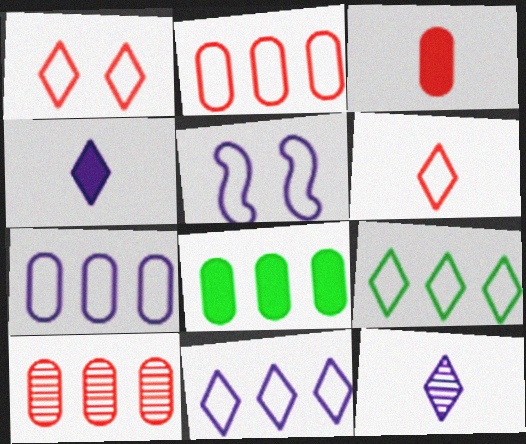[[7, 8, 10]]